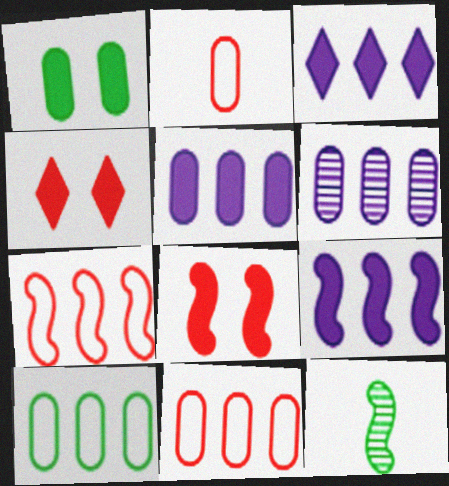[[1, 2, 6], 
[3, 5, 9]]